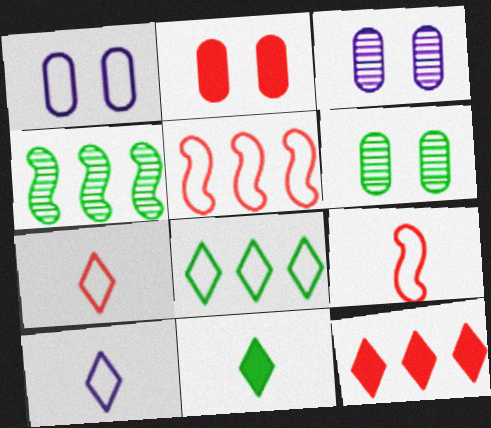[[1, 2, 6], 
[1, 8, 9], 
[2, 4, 10], 
[3, 5, 11]]